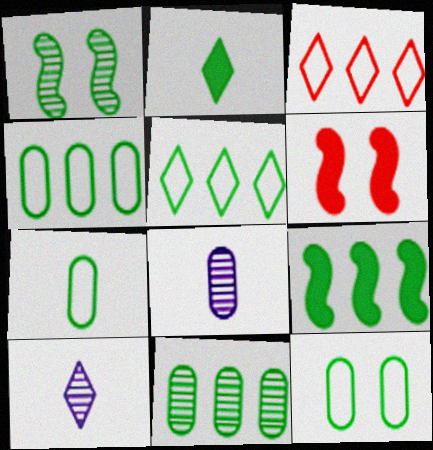[[1, 2, 4], 
[4, 6, 10], 
[4, 7, 12], 
[5, 6, 8], 
[5, 9, 11]]